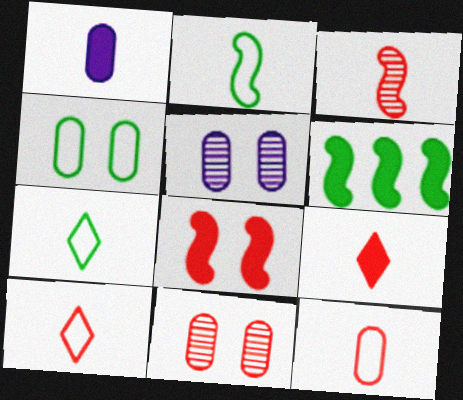[[1, 3, 7], 
[3, 9, 12], 
[5, 6, 10]]